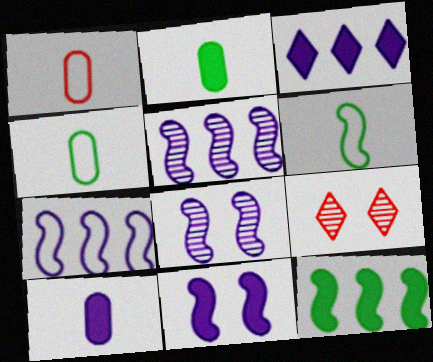[[2, 7, 9], 
[3, 10, 11]]